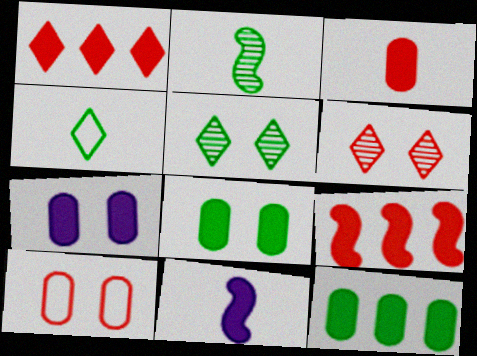[[1, 8, 11], 
[3, 7, 12]]